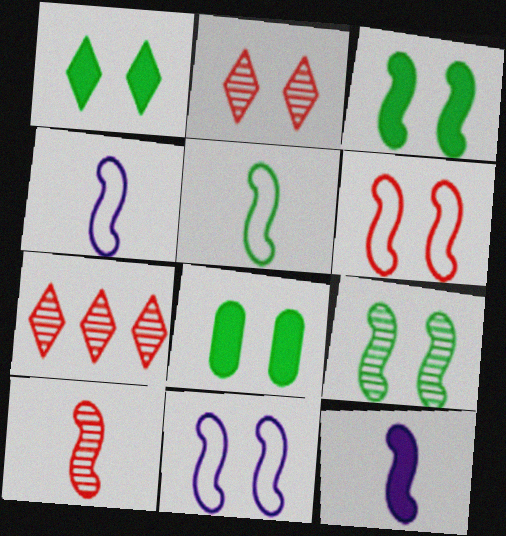[[1, 3, 8], 
[2, 8, 11], 
[4, 7, 8], 
[5, 10, 12]]